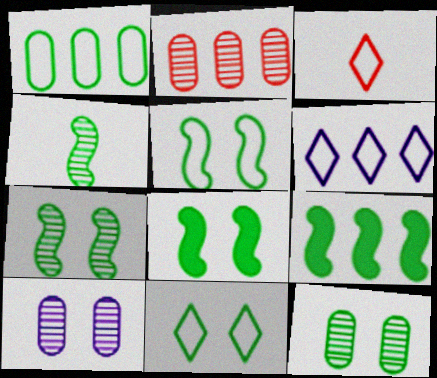[[2, 6, 9], 
[3, 6, 11], 
[3, 9, 10], 
[4, 5, 9], 
[5, 7, 8], 
[8, 11, 12]]